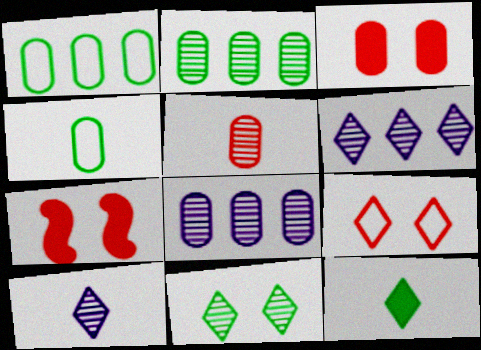[[1, 7, 10], 
[3, 4, 8], 
[4, 6, 7], 
[6, 9, 12]]